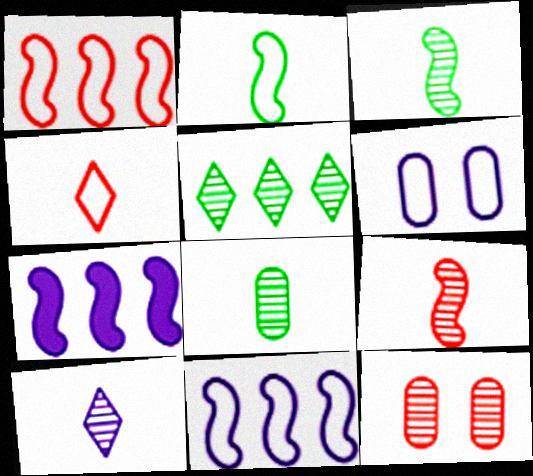[[6, 7, 10], 
[8, 9, 10]]